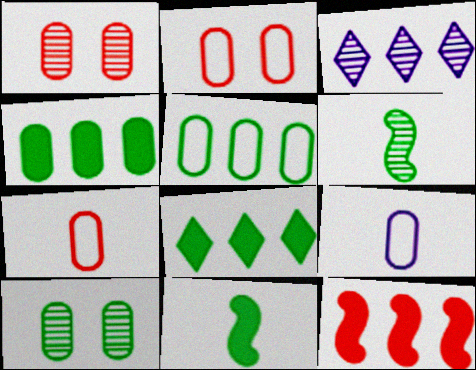[[1, 3, 6], 
[1, 4, 9], 
[2, 3, 11], 
[2, 5, 9], 
[3, 5, 12]]